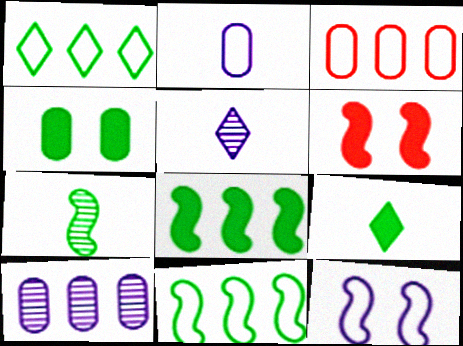[[1, 4, 7], 
[4, 8, 9]]